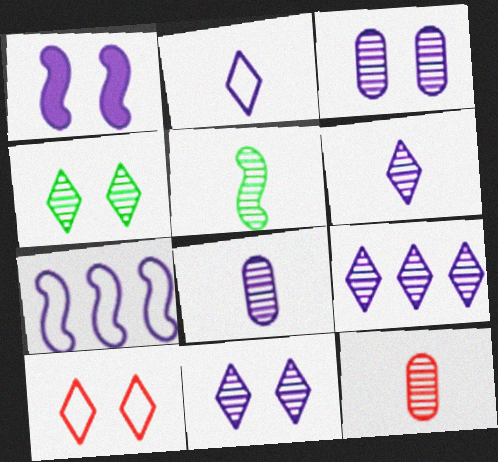[[5, 6, 12], 
[6, 9, 11]]